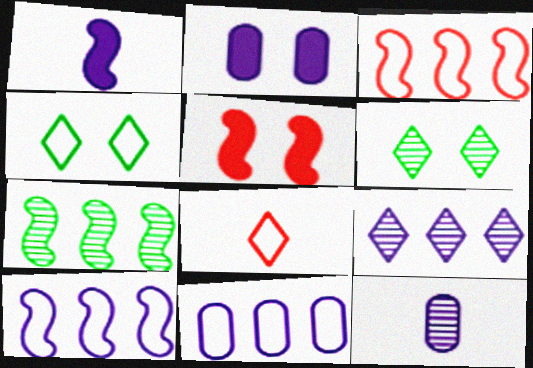[[2, 7, 8], 
[2, 11, 12]]